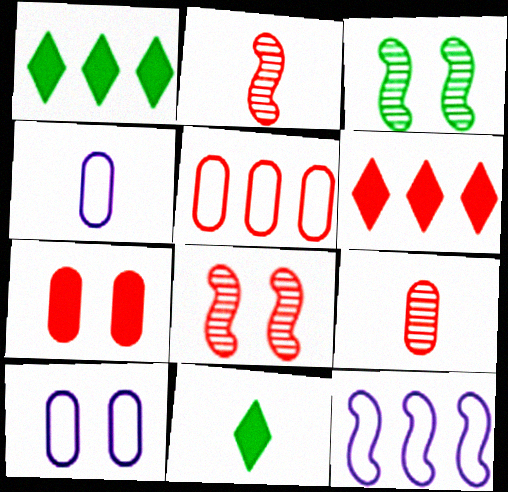[[1, 2, 10], 
[1, 4, 8], 
[2, 4, 11], 
[3, 4, 6], 
[5, 7, 9]]